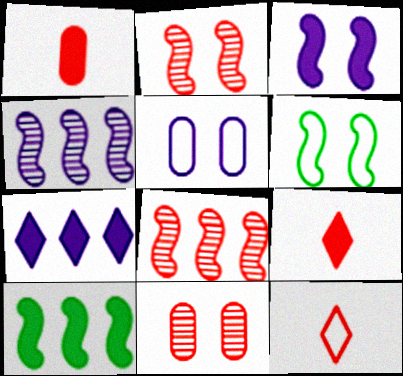[[2, 3, 6]]